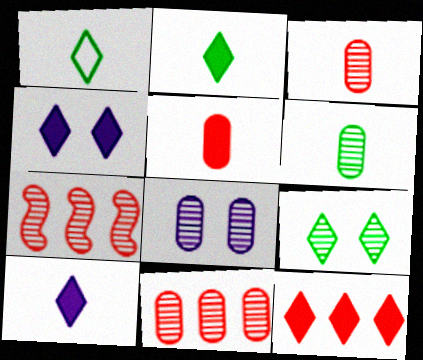[[2, 4, 12], 
[6, 8, 11]]